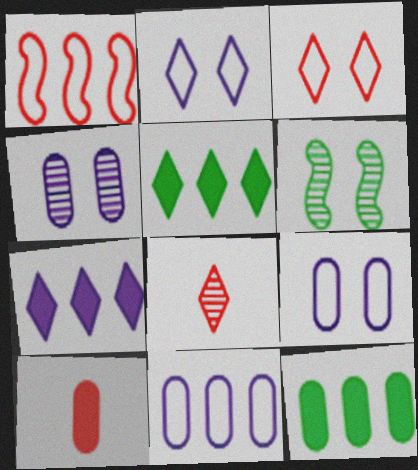[[2, 5, 8]]